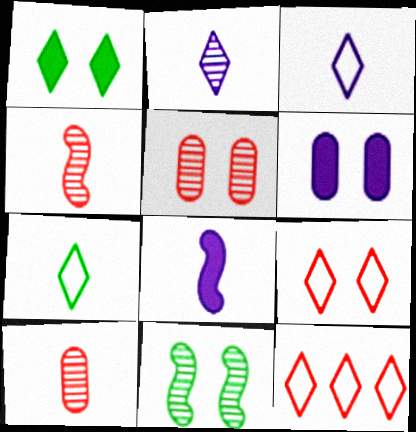[[1, 2, 12], 
[6, 9, 11], 
[7, 8, 10]]